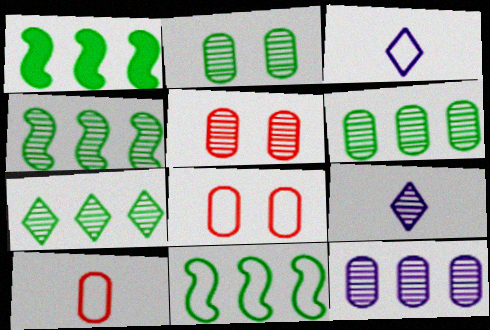[[1, 3, 5], 
[1, 4, 11], 
[1, 8, 9], 
[3, 8, 11], 
[4, 5, 9], 
[4, 6, 7]]